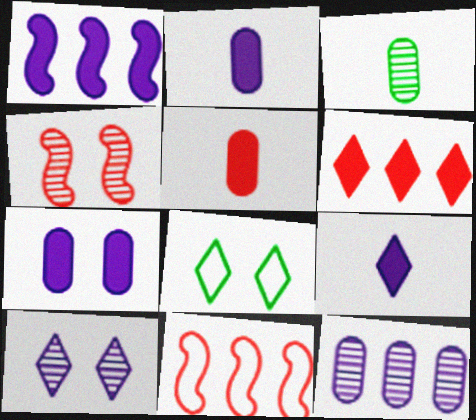[[1, 7, 9], 
[4, 7, 8]]